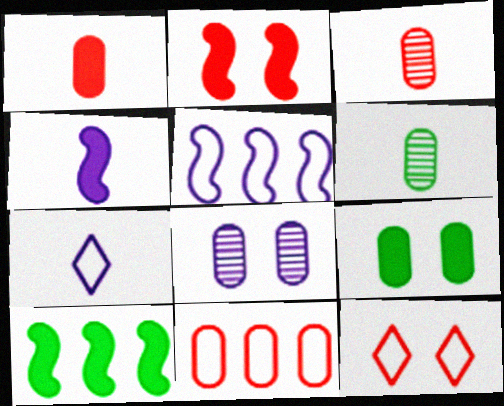[[2, 4, 10]]